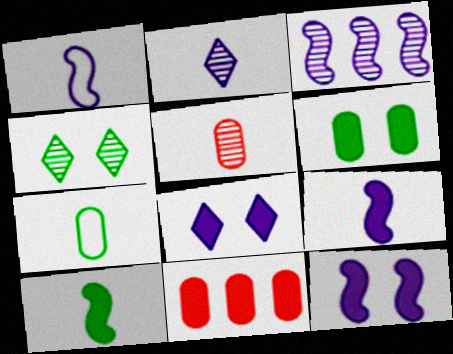[[1, 3, 12], 
[1, 4, 11], 
[3, 4, 5], 
[8, 10, 11]]